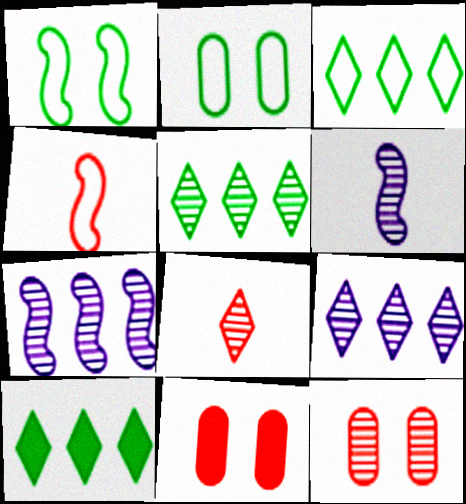[[3, 5, 10], 
[3, 6, 11], 
[5, 6, 12]]